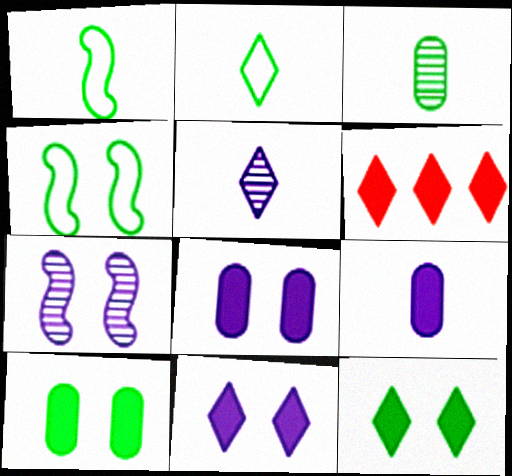[]